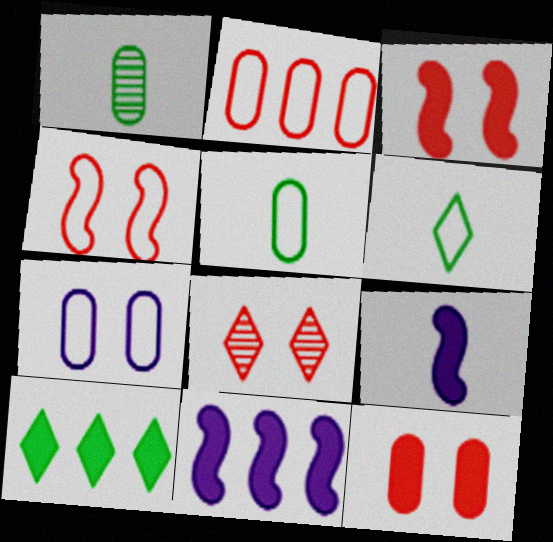[[2, 5, 7], 
[4, 8, 12], 
[5, 8, 11], 
[9, 10, 12]]